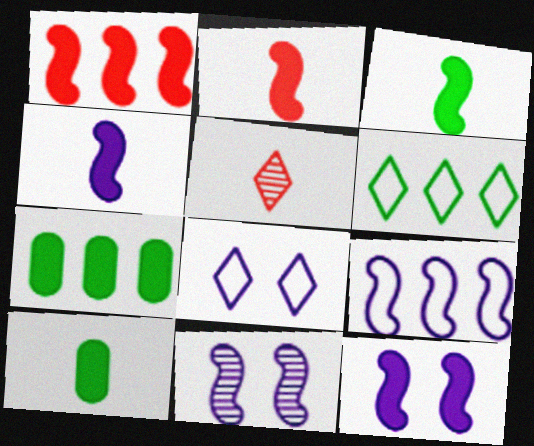[[1, 3, 12], 
[2, 3, 4], 
[4, 9, 11]]